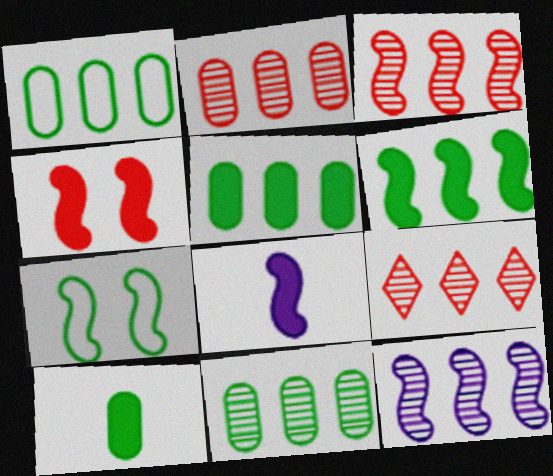[[1, 5, 11], 
[2, 3, 9], 
[3, 7, 8], 
[4, 6, 8], 
[9, 11, 12]]